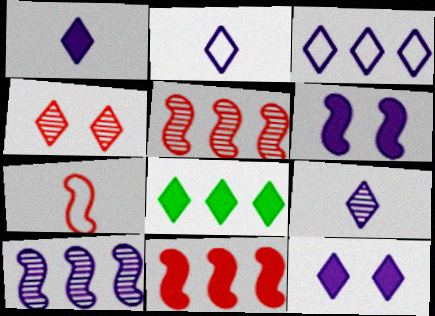[[1, 2, 9], 
[2, 4, 8], 
[3, 9, 12]]